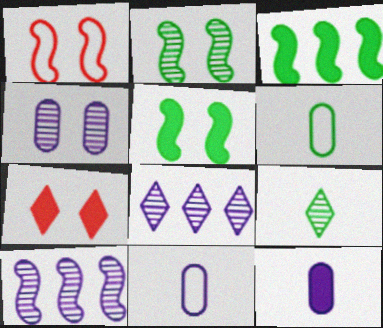[[3, 7, 12], 
[6, 7, 10]]